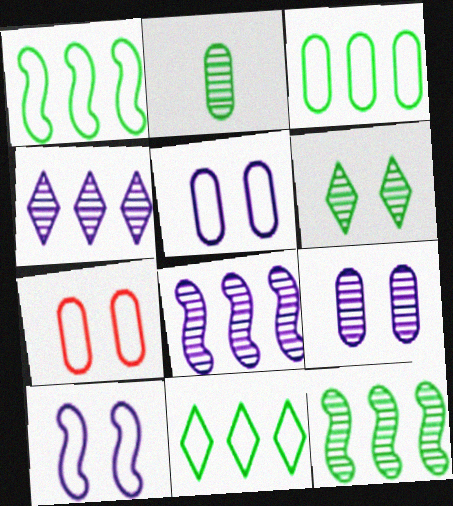[[1, 3, 11], 
[2, 6, 12]]